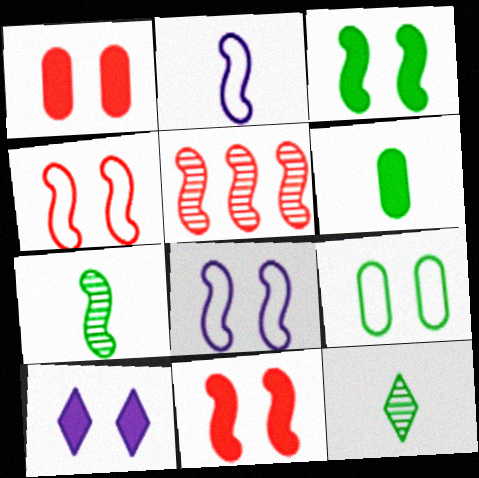[[1, 3, 10], 
[2, 3, 5]]